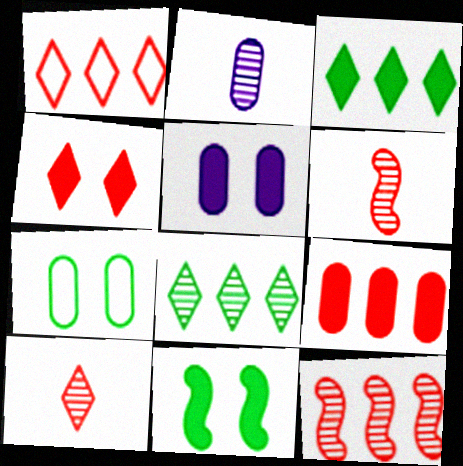[[1, 2, 11], 
[1, 4, 10], 
[1, 9, 12], 
[2, 7, 9], 
[4, 5, 11]]